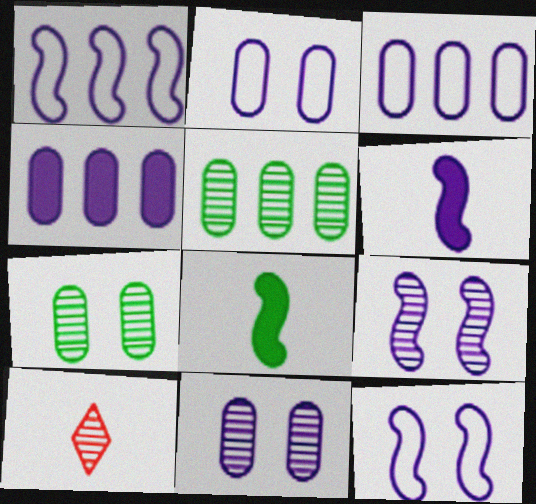[[1, 6, 9], 
[5, 9, 10]]